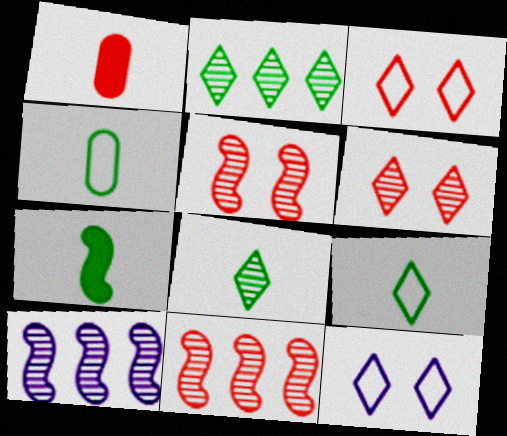[[1, 3, 11], 
[4, 7, 8]]